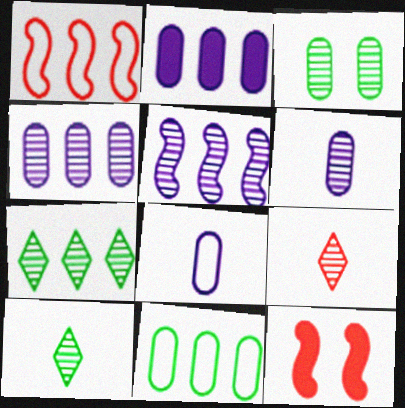[[1, 2, 7], 
[3, 5, 9], 
[7, 8, 12]]